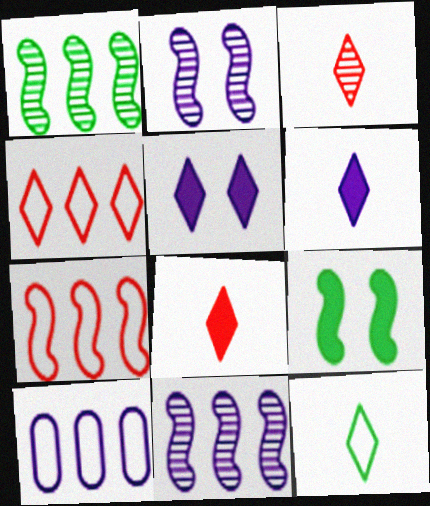[[2, 6, 10], 
[3, 6, 12], 
[3, 9, 10]]